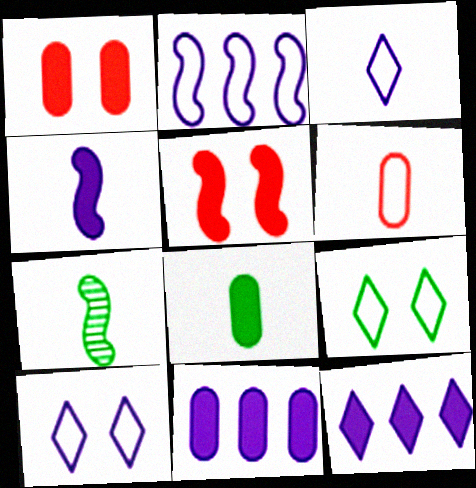[[1, 8, 11], 
[2, 5, 7], 
[2, 6, 9], 
[5, 8, 12]]